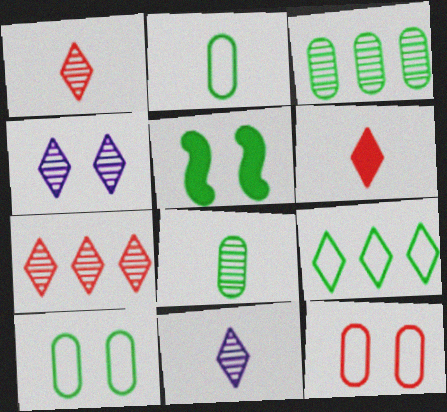[[4, 5, 12], 
[4, 6, 9], 
[5, 8, 9]]